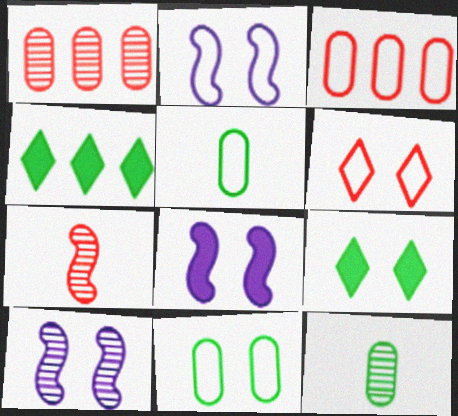[[2, 6, 11], 
[2, 8, 10]]